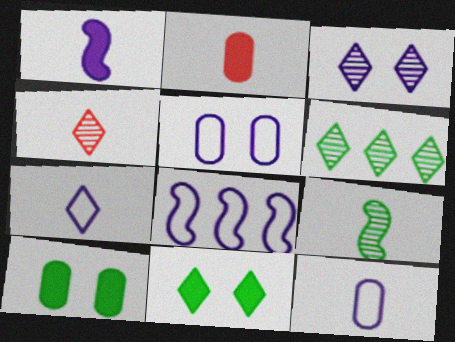[[2, 7, 9], 
[3, 4, 6], 
[4, 8, 10], 
[5, 7, 8]]